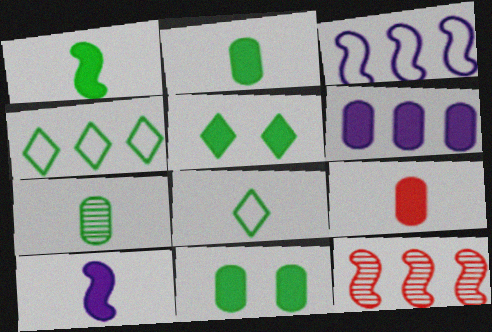[[1, 7, 8], 
[4, 6, 12], 
[6, 9, 11]]